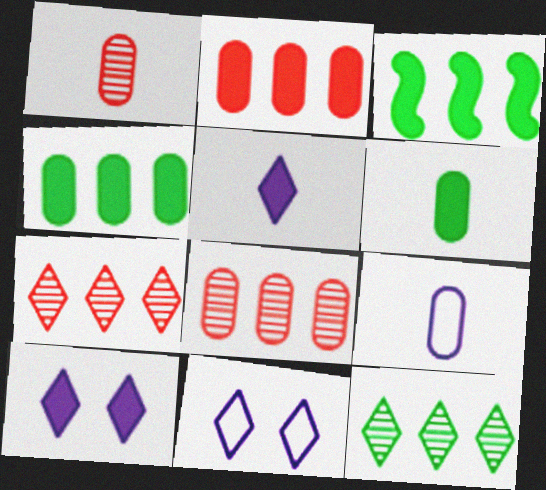[[1, 3, 11], 
[1, 6, 9]]